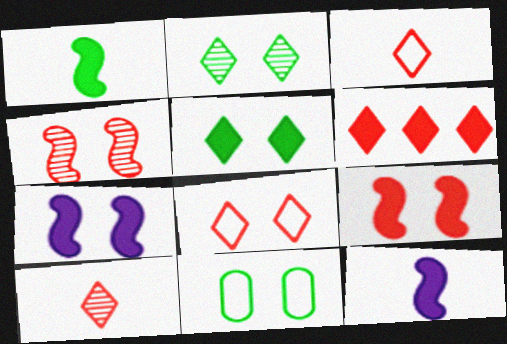[[6, 8, 10]]